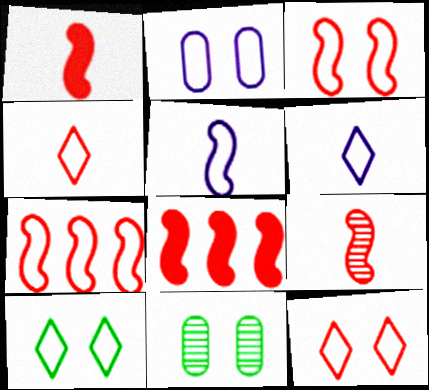[[2, 3, 10], 
[3, 8, 9], 
[6, 8, 11]]